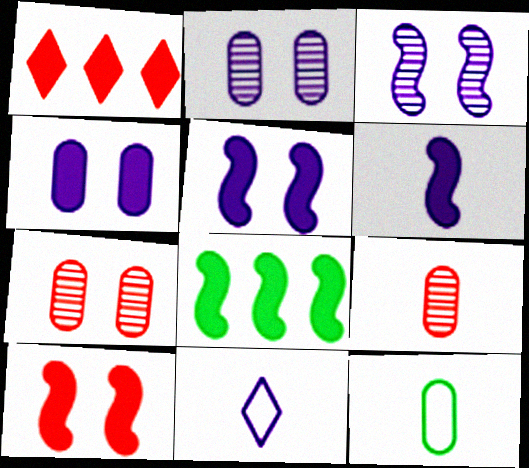[[1, 3, 12], 
[6, 8, 10], 
[7, 8, 11]]